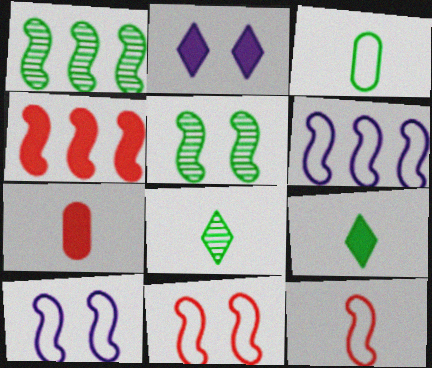[[1, 4, 6]]